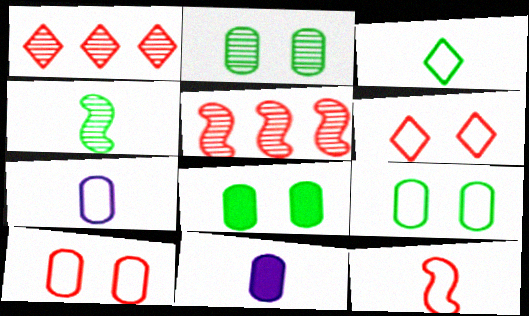[[2, 8, 9], 
[3, 7, 12]]